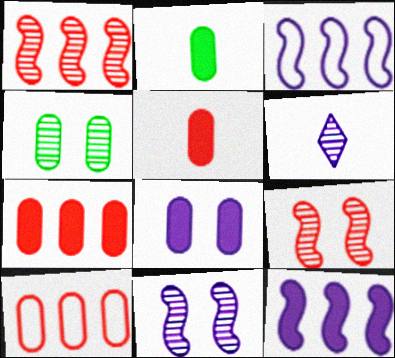[[1, 4, 6], 
[2, 7, 8], 
[3, 6, 8]]